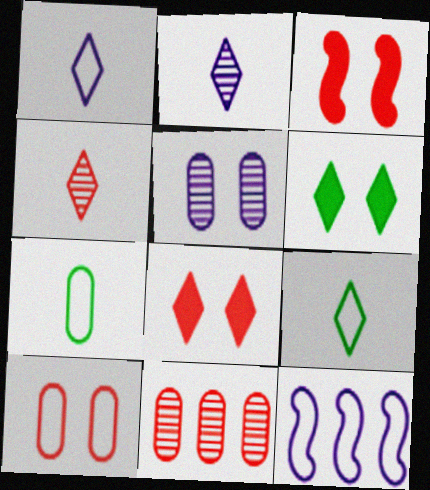[[9, 10, 12]]